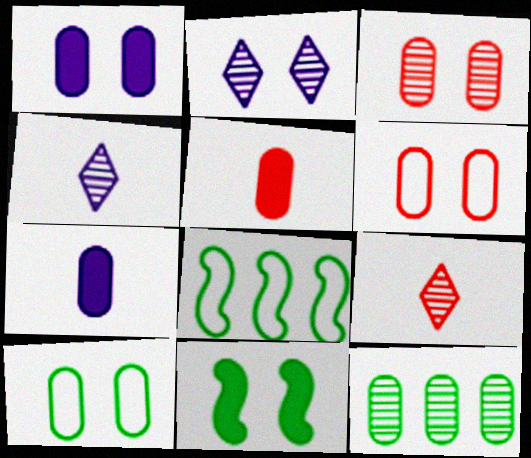[[1, 3, 10], 
[1, 8, 9], 
[2, 5, 8], 
[2, 6, 11], 
[6, 7, 12]]